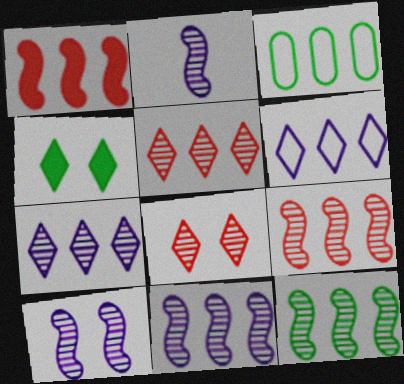[[1, 3, 7], 
[2, 10, 11], 
[9, 11, 12]]